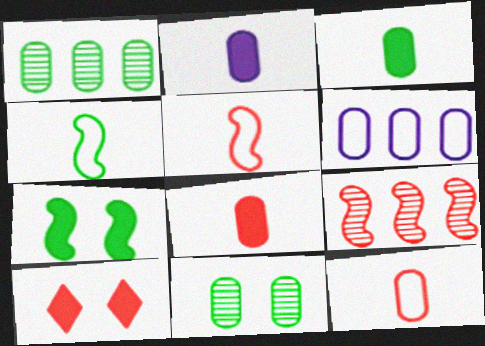[[2, 3, 8], 
[6, 8, 11], 
[9, 10, 12]]